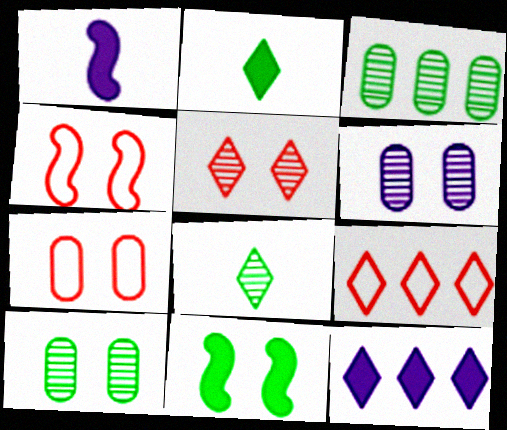[[1, 9, 10]]